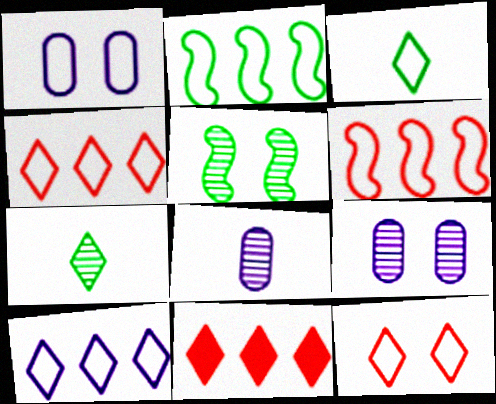[[1, 3, 6], 
[3, 10, 12]]